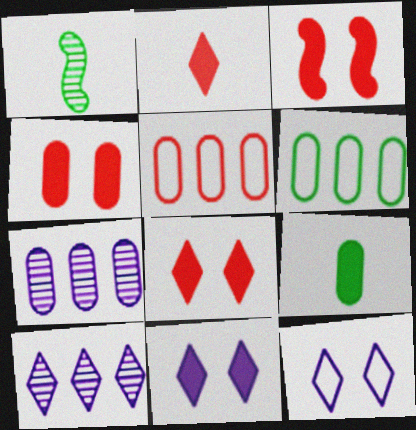[[1, 5, 11], 
[3, 4, 8]]